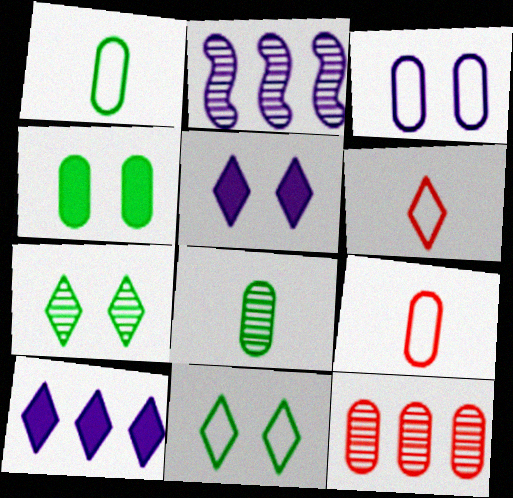[[2, 4, 6], 
[6, 7, 10]]